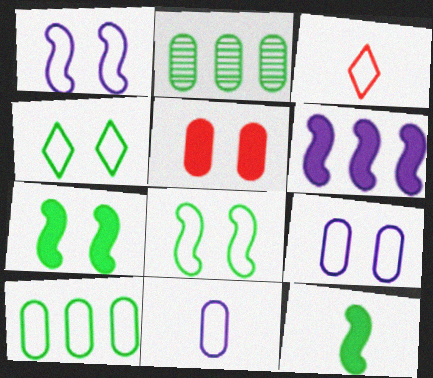[[1, 3, 10], 
[2, 4, 12], 
[2, 5, 11]]